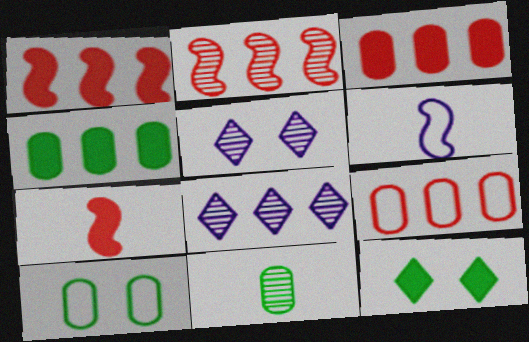[[2, 5, 11], 
[4, 10, 11], 
[7, 8, 10]]